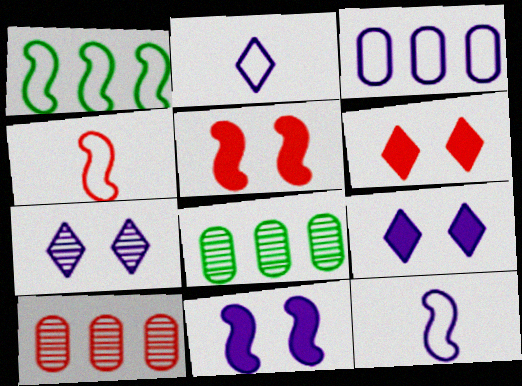[[2, 5, 8], 
[4, 6, 10], 
[4, 8, 9], 
[6, 8, 12]]